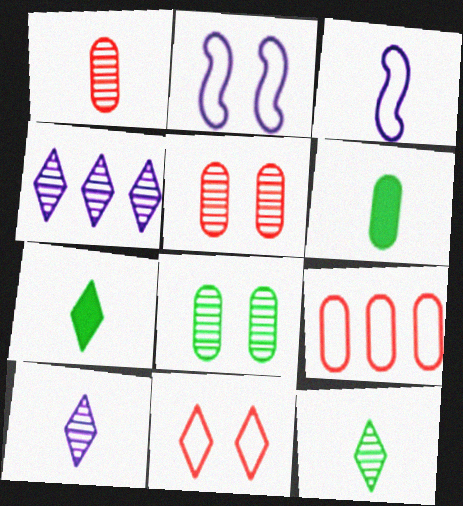[[1, 3, 7], 
[4, 7, 11]]